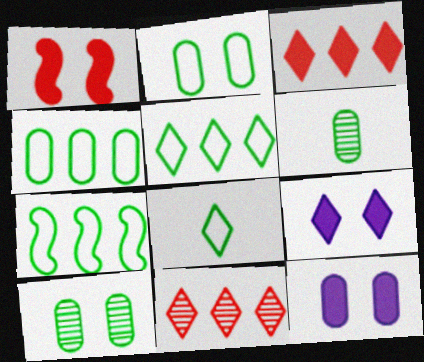[[2, 7, 8], 
[4, 5, 7], 
[8, 9, 11]]